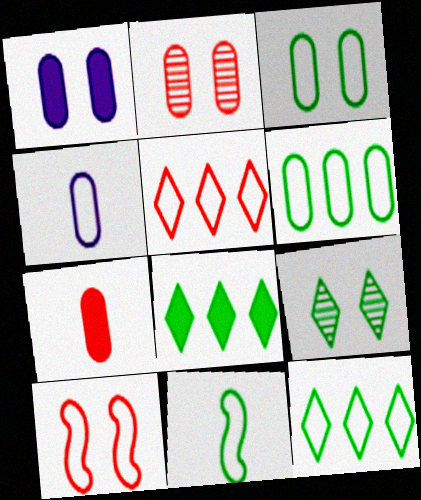[[1, 2, 3], 
[1, 9, 10], 
[3, 11, 12], 
[4, 10, 12]]